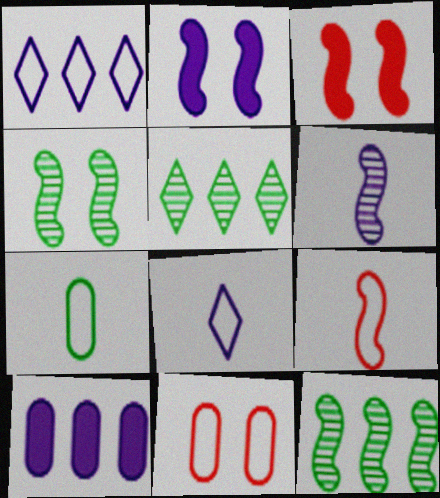[[2, 9, 12], 
[7, 8, 9]]